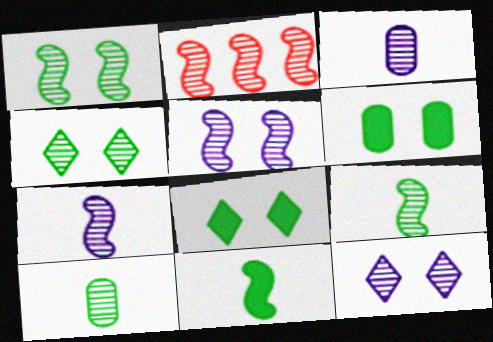[[1, 2, 7], 
[2, 3, 4], 
[2, 5, 9], 
[2, 10, 12]]